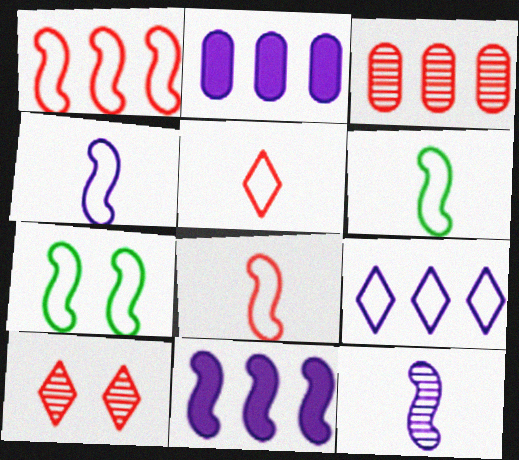[[1, 4, 7], 
[2, 6, 10], 
[4, 6, 8]]